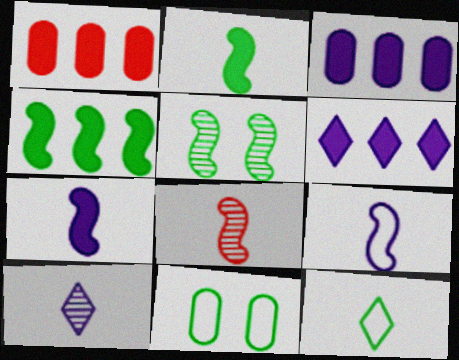[[1, 4, 6], 
[2, 8, 9], 
[6, 8, 11]]